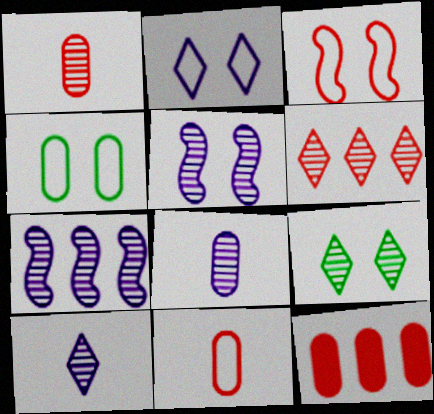[[1, 7, 9], 
[2, 3, 4], 
[4, 8, 12], 
[6, 9, 10]]